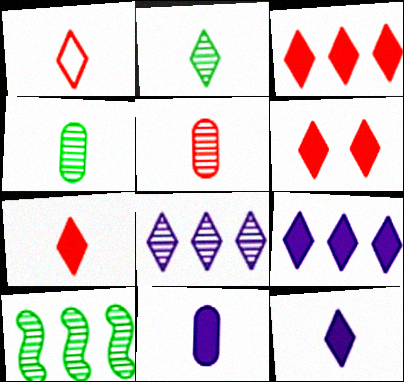[[1, 2, 12], 
[3, 6, 7]]